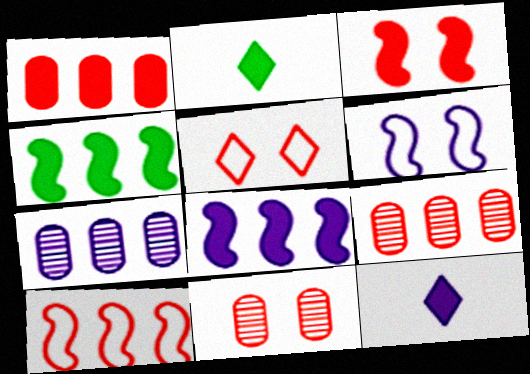[[2, 6, 9], 
[3, 5, 11], 
[6, 7, 12]]